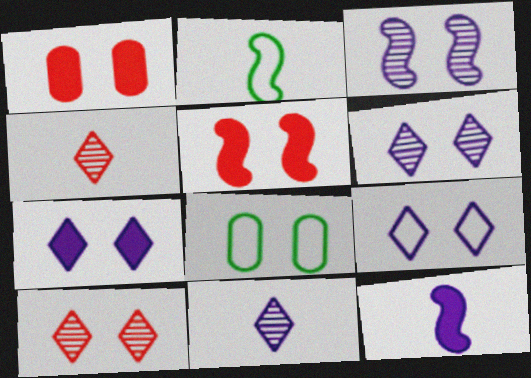[[5, 6, 8], 
[6, 7, 9]]